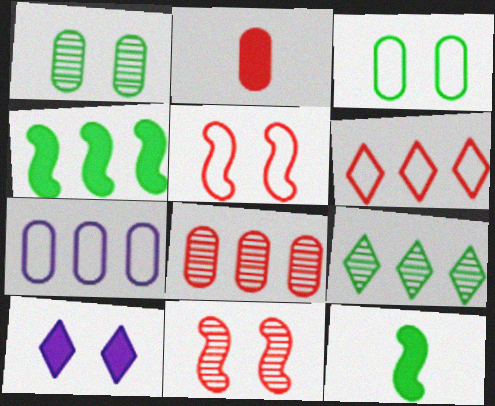[[1, 2, 7], 
[1, 5, 10], 
[2, 4, 10], 
[2, 6, 11], 
[3, 9, 12], 
[3, 10, 11]]